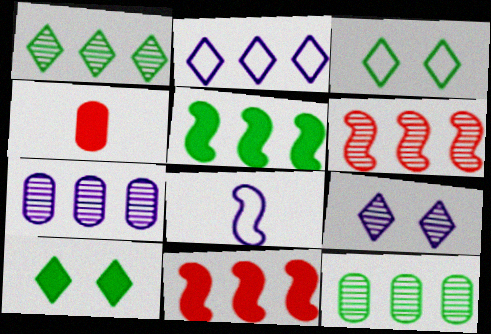[[1, 6, 7], 
[2, 11, 12]]